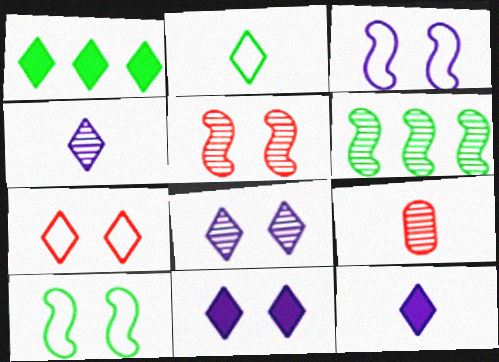[[1, 3, 9], 
[1, 4, 7], 
[6, 8, 9]]